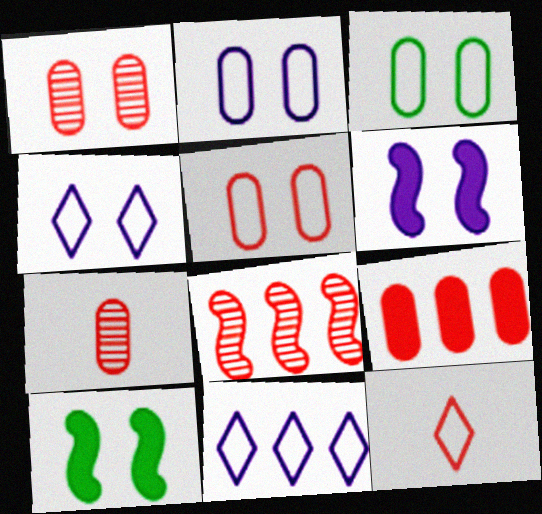[[1, 4, 10], 
[2, 3, 5], 
[5, 7, 9], 
[7, 10, 11]]